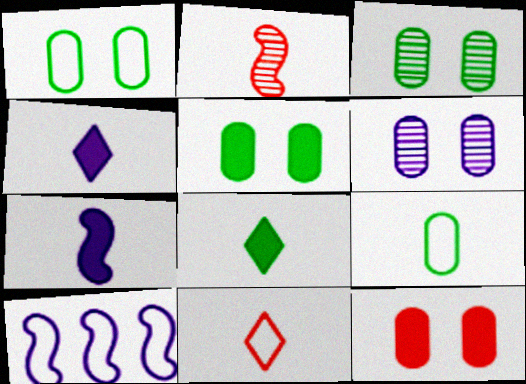[[1, 3, 5], 
[1, 6, 12], 
[1, 10, 11], 
[2, 4, 9], 
[4, 6, 10]]